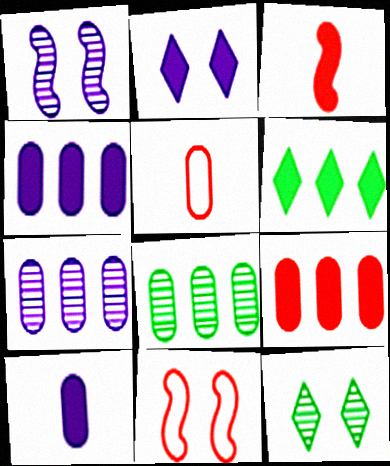[[1, 5, 6]]